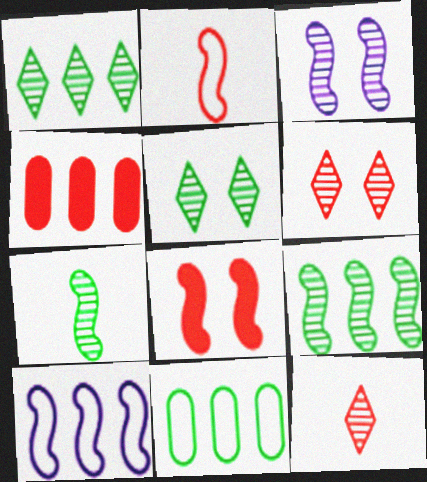[[1, 4, 10], 
[2, 4, 6], 
[7, 8, 10]]